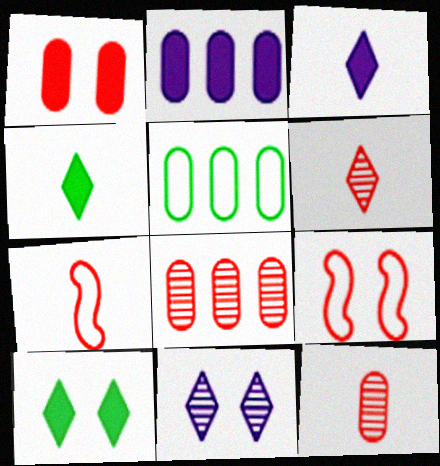[[2, 5, 8]]